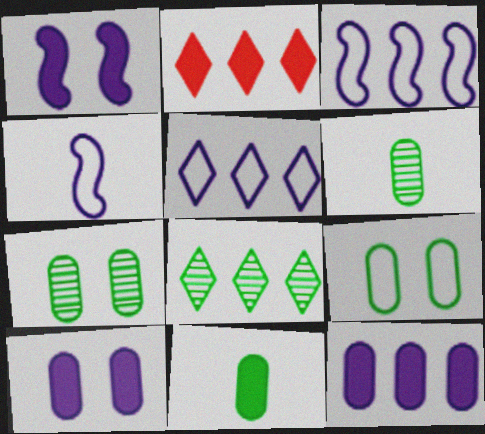[[1, 2, 11], 
[2, 4, 7], 
[2, 5, 8]]